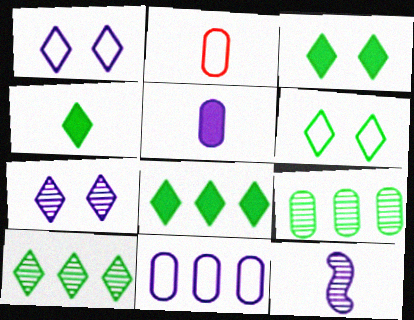[[2, 4, 12], 
[3, 4, 8], 
[4, 6, 10]]